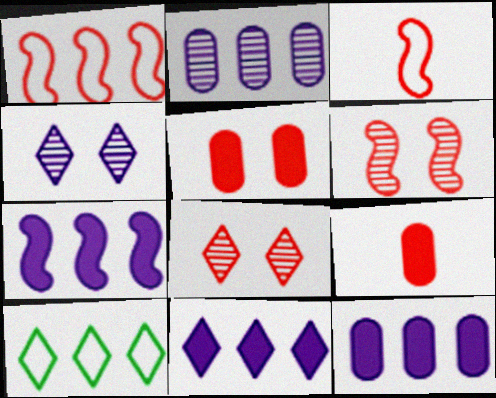[[1, 8, 9], 
[7, 11, 12]]